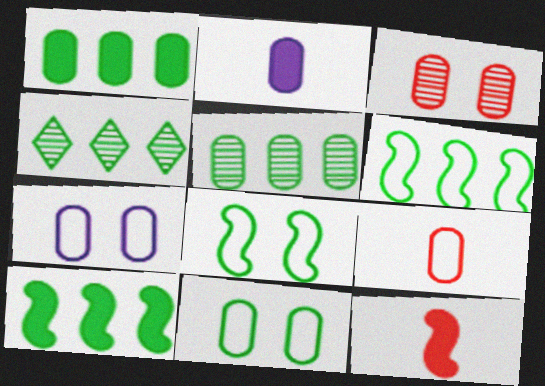[[1, 4, 6], 
[4, 7, 12]]